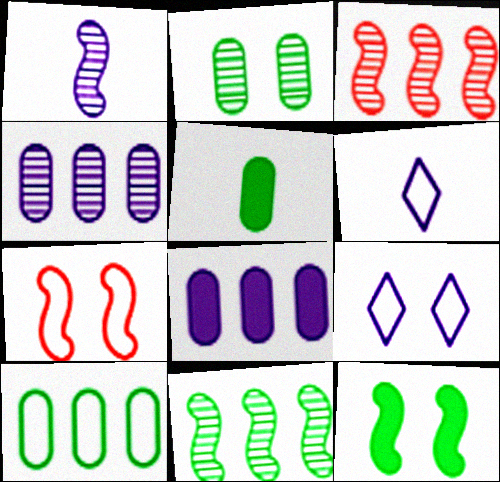[[1, 8, 9], 
[2, 5, 10], 
[3, 5, 9], 
[6, 7, 10]]